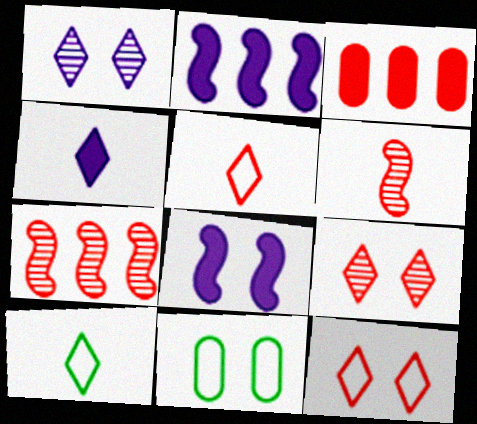[[3, 6, 12], 
[4, 7, 11], 
[8, 9, 11]]